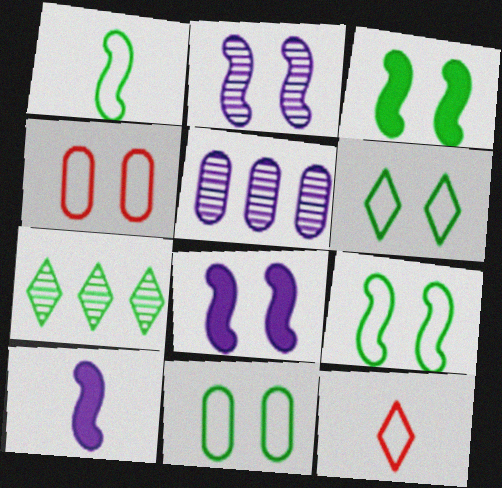[[3, 5, 12], 
[4, 7, 10], 
[6, 9, 11]]